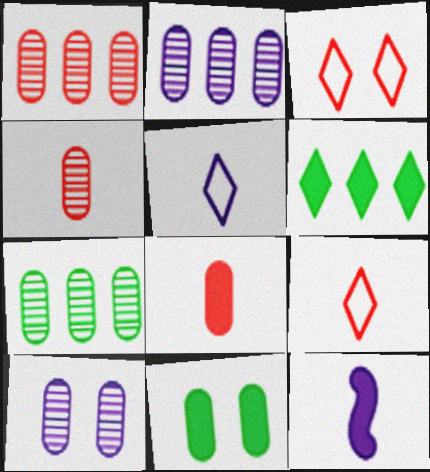[[1, 2, 7], 
[3, 7, 12], 
[4, 7, 10]]